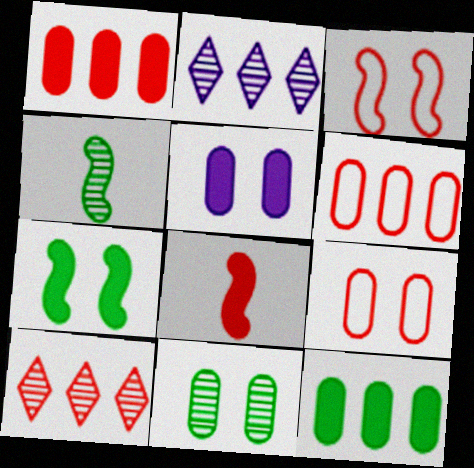[[5, 9, 11], 
[8, 9, 10]]